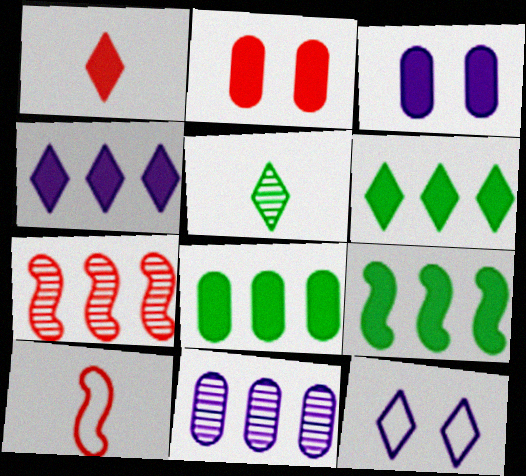[[1, 3, 9], 
[6, 8, 9]]